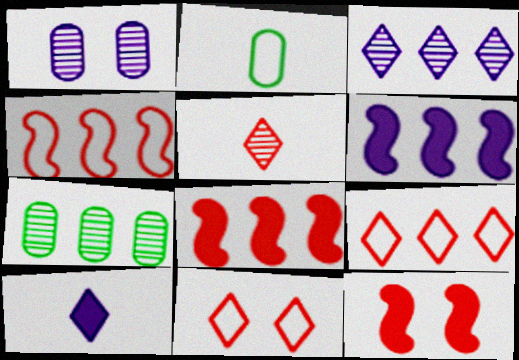[[2, 3, 12], 
[6, 7, 9]]